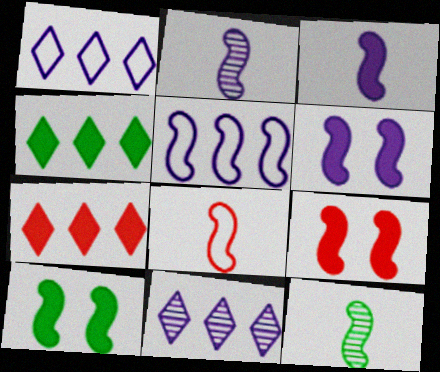[[2, 5, 6], 
[3, 8, 12], 
[5, 9, 12], 
[6, 9, 10]]